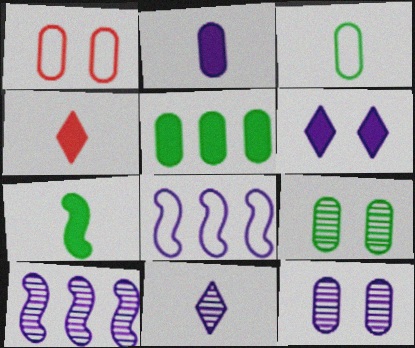[[2, 4, 7], 
[3, 5, 9], 
[4, 8, 9], 
[10, 11, 12]]